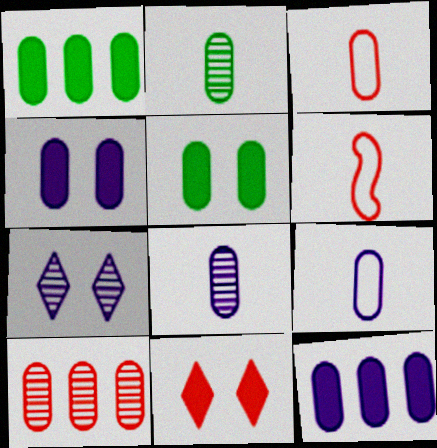[[1, 6, 7], 
[5, 9, 10], 
[6, 10, 11]]